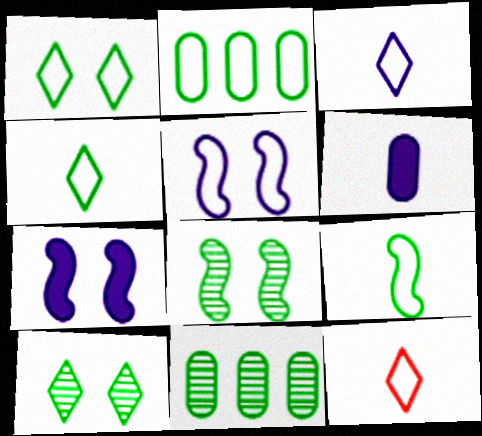[[1, 2, 9], 
[2, 5, 12], 
[3, 4, 12], 
[7, 11, 12]]